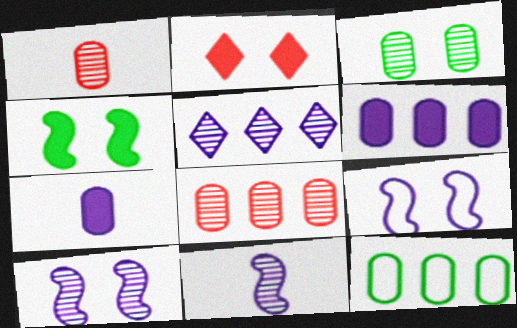[[2, 3, 9], 
[2, 11, 12], 
[5, 7, 9], 
[6, 8, 12]]